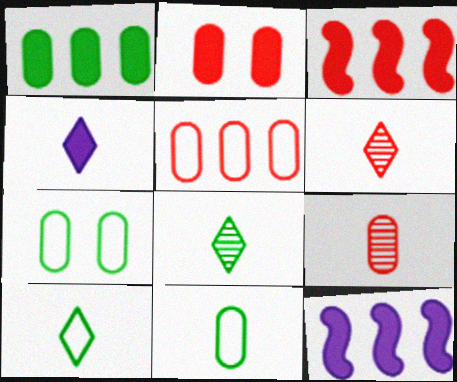[[2, 5, 9], 
[4, 6, 10], 
[6, 7, 12]]